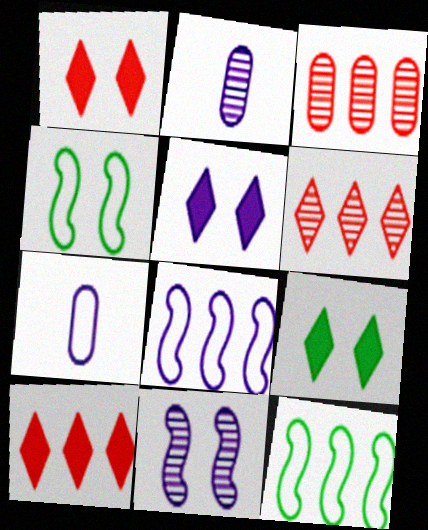[[1, 2, 12], 
[1, 5, 9], 
[2, 4, 10], 
[2, 5, 8]]